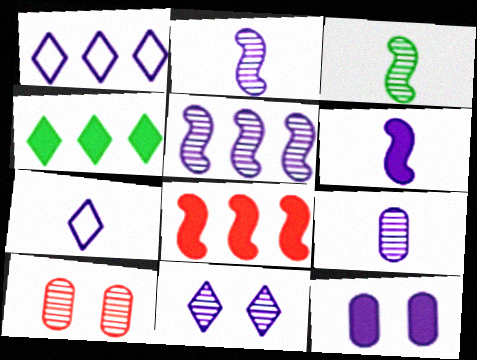[[1, 2, 12], 
[5, 7, 12], 
[5, 9, 11], 
[6, 7, 9]]